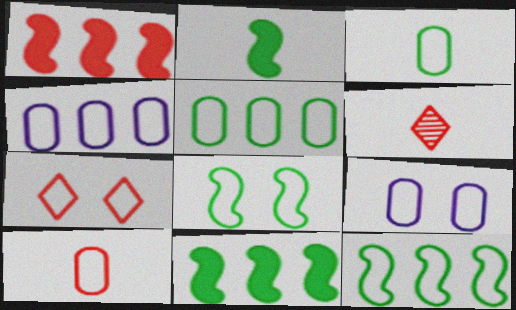[[5, 9, 10], 
[6, 9, 11], 
[7, 8, 9]]